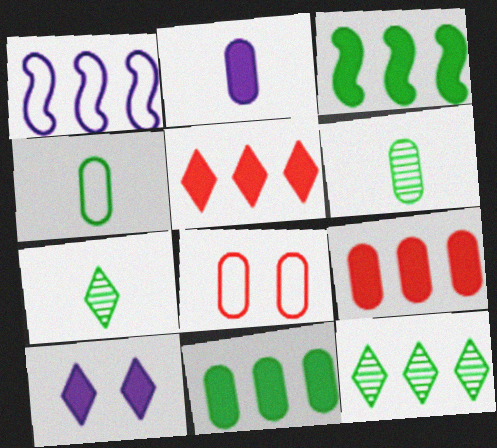[[1, 9, 12]]